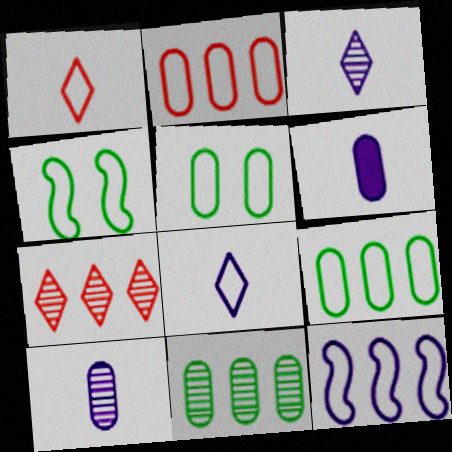[[1, 5, 12], 
[2, 4, 8], 
[4, 6, 7]]